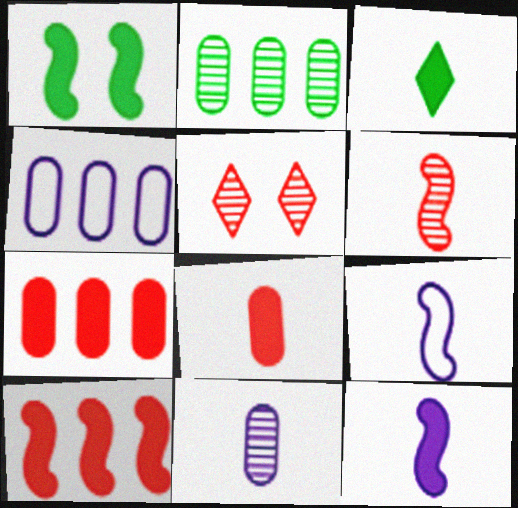[[1, 10, 12], 
[2, 4, 7], 
[3, 8, 12]]